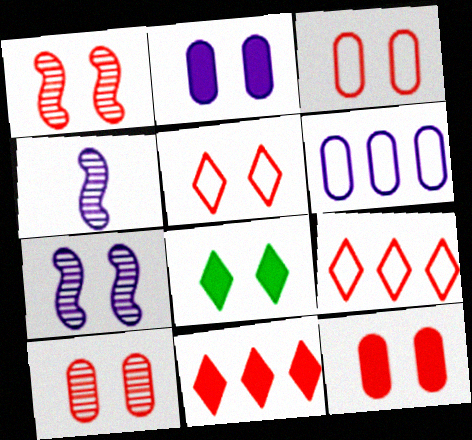[[1, 5, 12], 
[3, 7, 8], 
[3, 10, 12]]